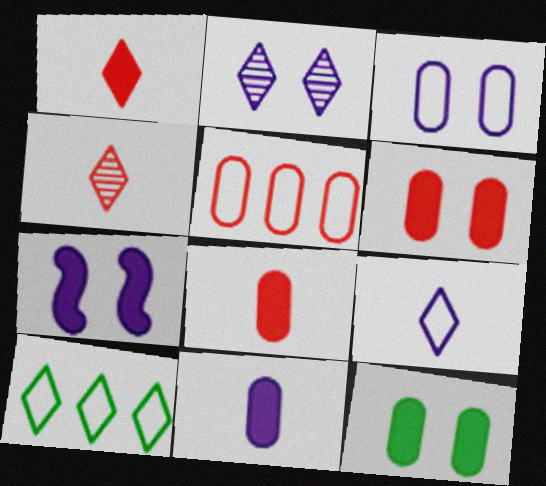[[1, 2, 10], 
[2, 3, 7]]